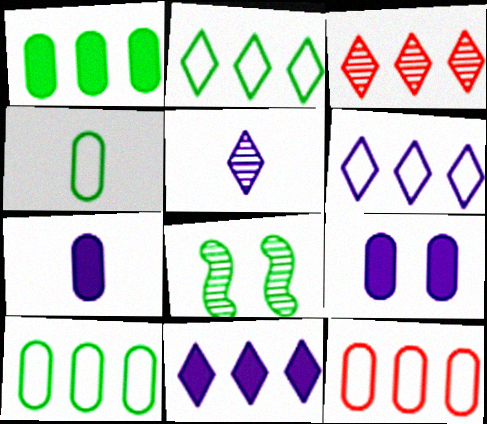[[2, 3, 11]]